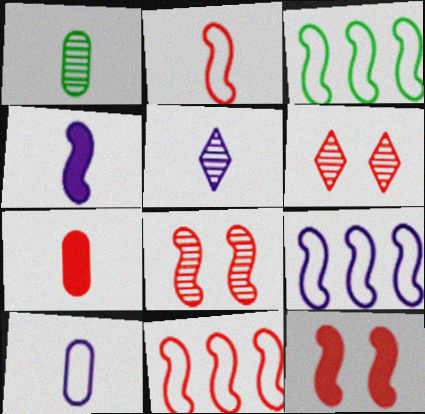[[1, 7, 10], 
[3, 4, 8], 
[3, 9, 11], 
[4, 5, 10], 
[6, 7, 11]]